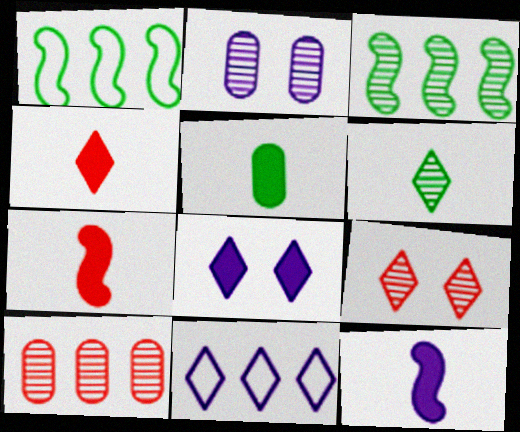[[1, 2, 4], 
[2, 11, 12], 
[4, 5, 12]]